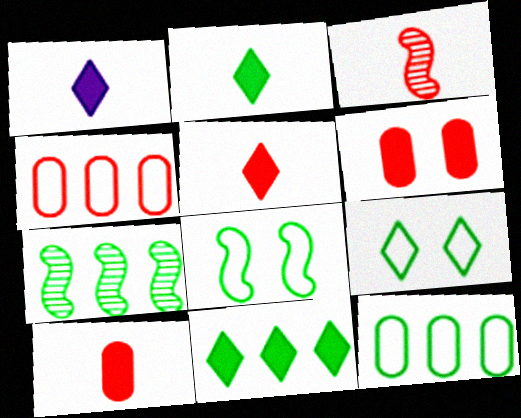[[1, 2, 5], 
[7, 11, 12]]